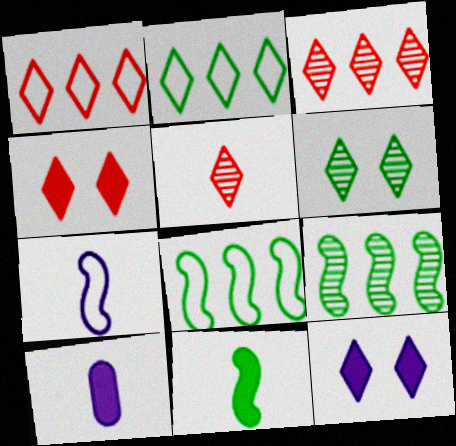[[1, 4, 5], 
[2, 5, 12]]